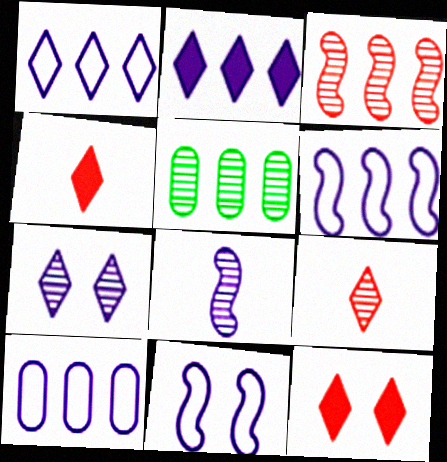[[1, 6, 10], 
[4, 5, 11]]